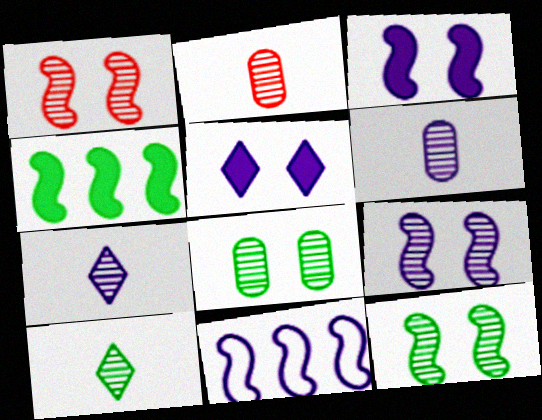[[1, 9, 12], 
[5, 6, 11]]